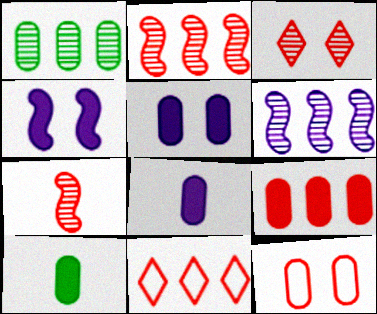[[1, 8, 12], 
[2, 9, 11], 
[5, 9, 10]]